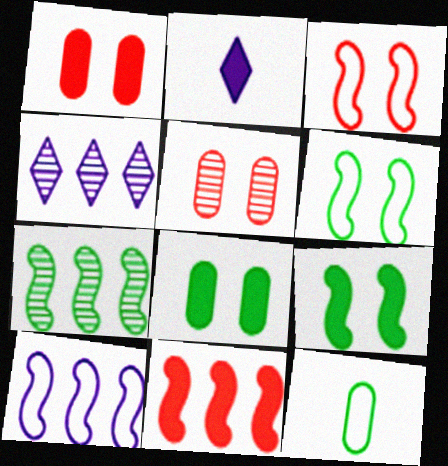[[2, 8, 11], 
[7, 10, 11]]